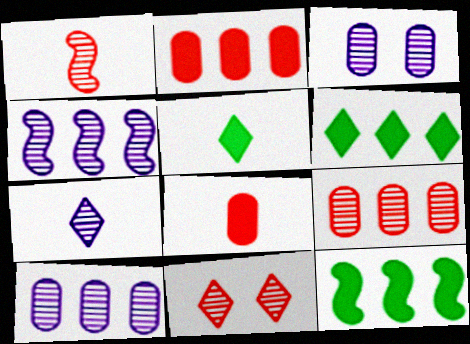[[1, 9, 11], 
[3, 4, 7]]